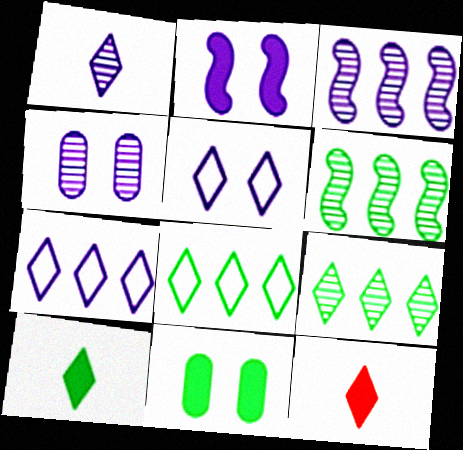[[1, 3, 4], 
[2, 4, 5], 
[5, 9, 12]]